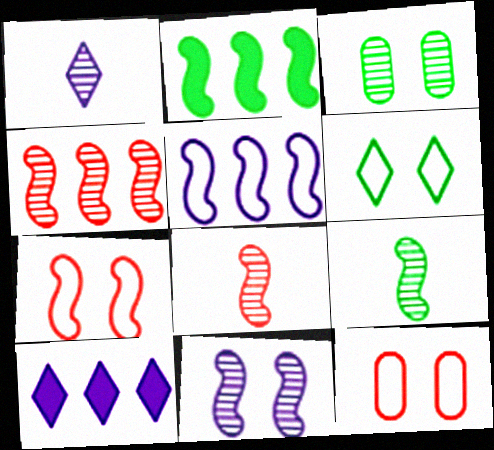[[1, 2, 12], 
[1, 3, 4], 
[2, 4, 5], 
[4, 9, 11], 
[9, 10, 12]]